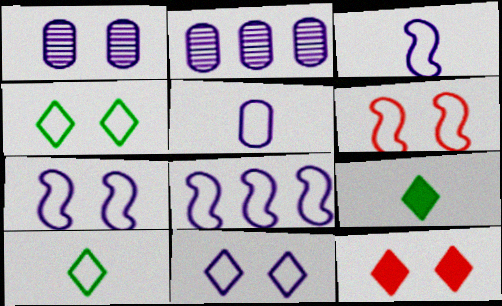[[2, 6, 9], 
[3, 7, 8], 
[5, 8, 11]]